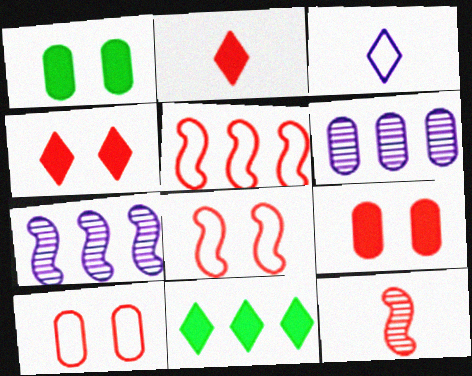[[5, 6, 11]]